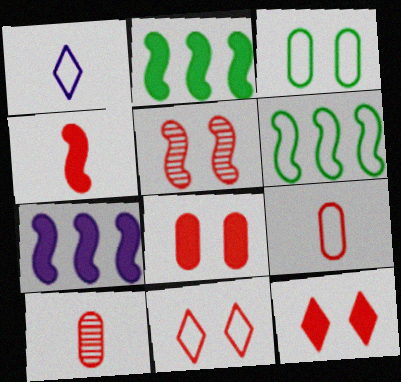[[5, 8, 11]]